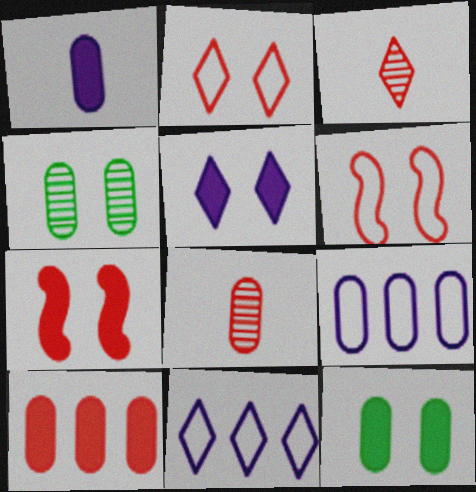[[1, 10, 12], 
[3, 6, 10], 
[4, 5, 6], 
[5, 7, 12], 
[8, 9, 12]]